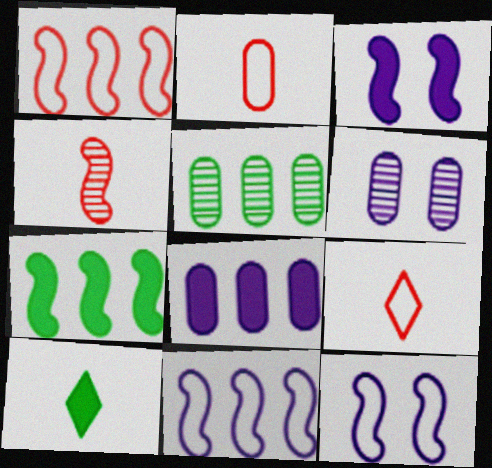[[1, 6, 10], 
[3, 5, 9], 
[4, 7, 12], 
[6, 7, 9]]